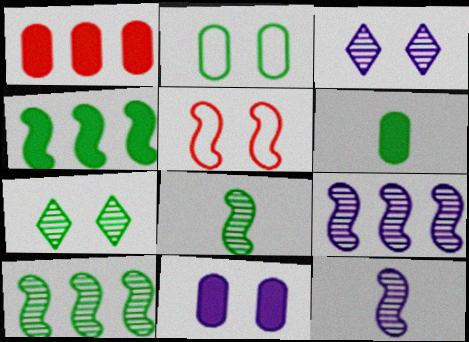[[1, 6, 11], 
[4, 5, 12], 
[5, 7, 11]]